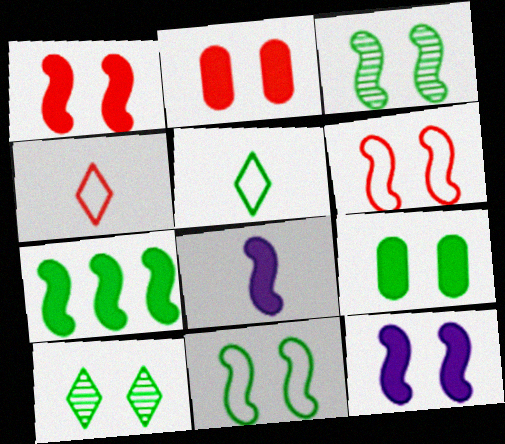[[1, 7, 8], 
[3, 6, 12], 
[9, 10, 11]]